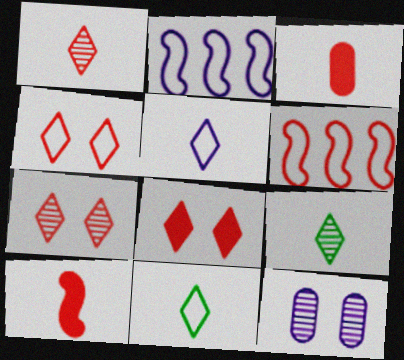[[3, 6, 7], 
[4, 7, 8]]